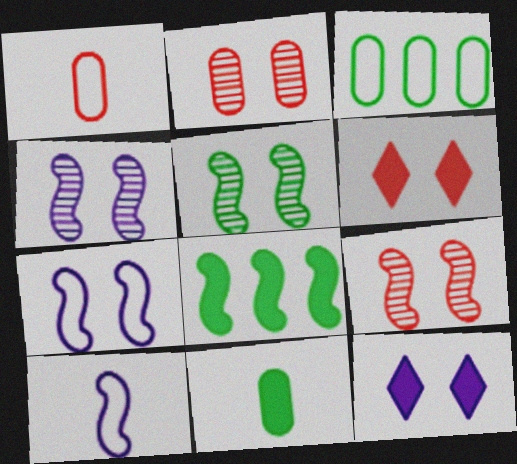[[4, 5, 9], 
[8, 9, 10]]